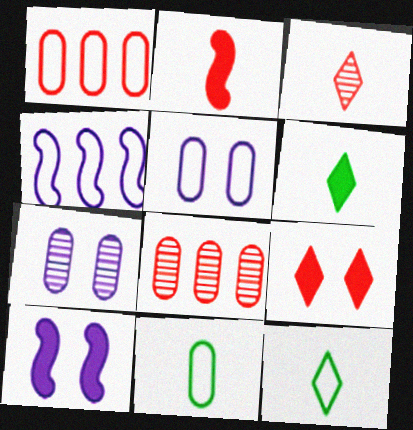[[1, 5, 11], 
[8, 10, 12]]